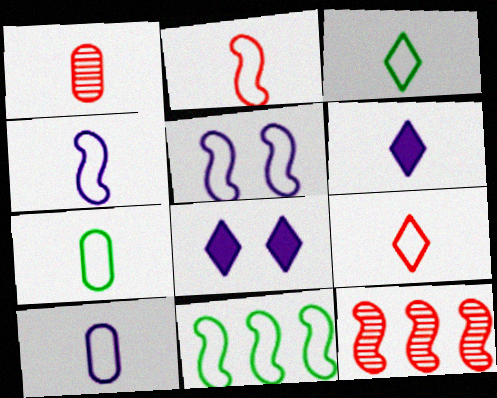[[1, 8, 11], 
[2, 3, 10], 
[2, 5, 11], 
[4, 7, 9], 
[7, 8, 12]]